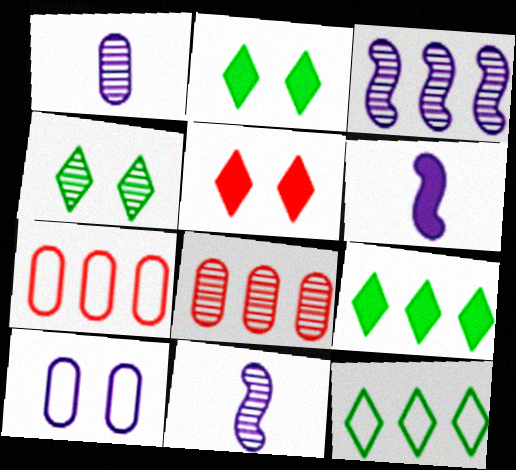[[2, 7, 11], 
[3, 7, 9], 
[4, 6, 7], 
[4, 8, 11]]